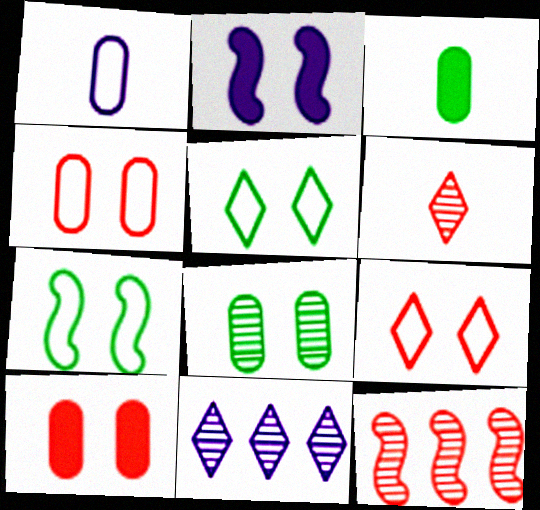[[1, 2, 11], 
[2, 8, 9]]